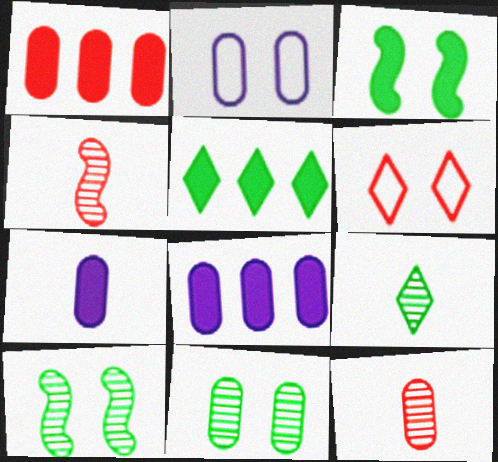[[1, 4, 6], 
[2, 4, 5]]